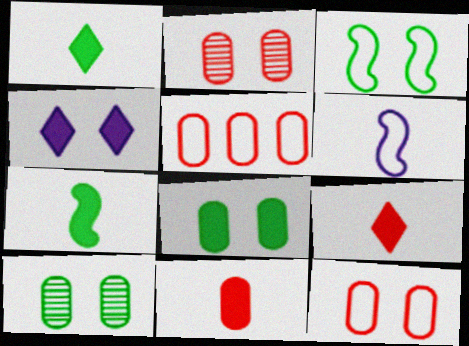[[2, 3, 4], 
[2, 5, 11]]